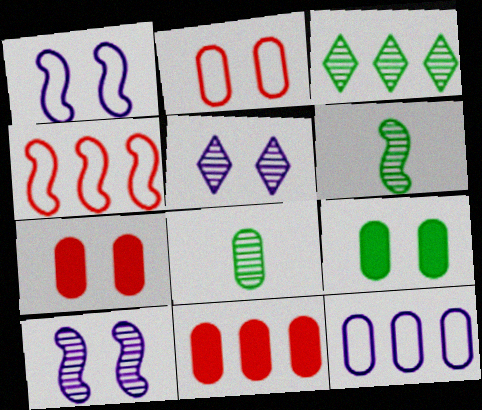[[7, 8, 12]]